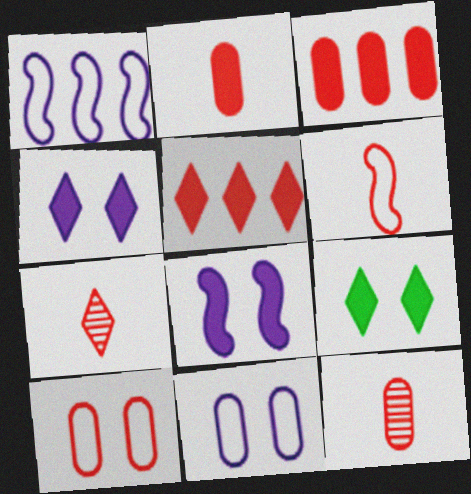[[1, 9, 12], 
[2, 6, 7], 
[3, 10, 12]]